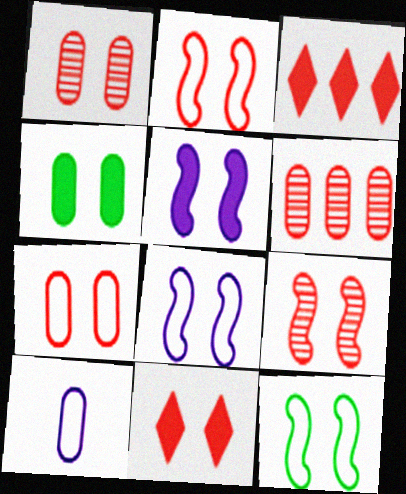[[1, 2, 11], 
[2, 8, 12], 
[4, 5, 11], 
[4, 6, 10], 
[5, 9, 12], 
[7, 9, 11]]